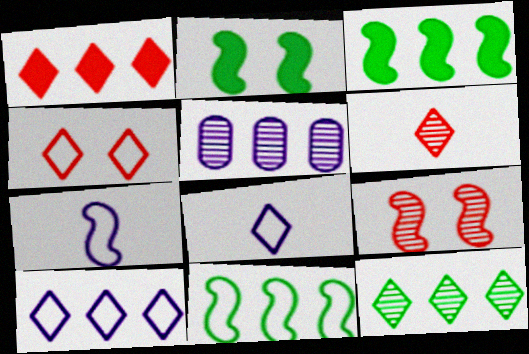[[1, 4, 6], 
[1, 5, 11], 
[1, 10, 12], 
[3, 7, 9]]